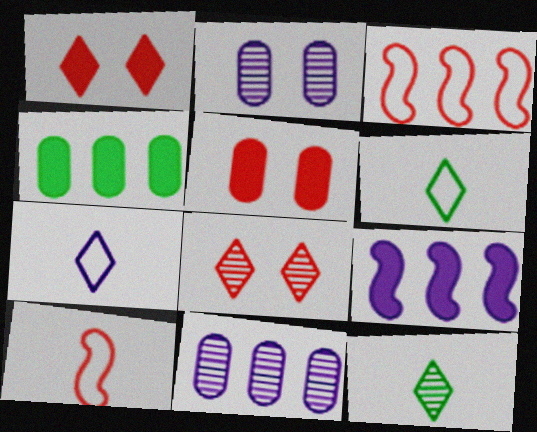[[2, 7, 9]]